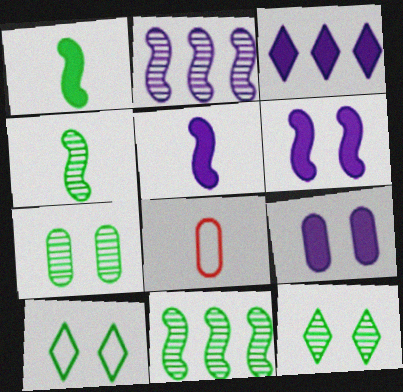[[3, 5, 9]]